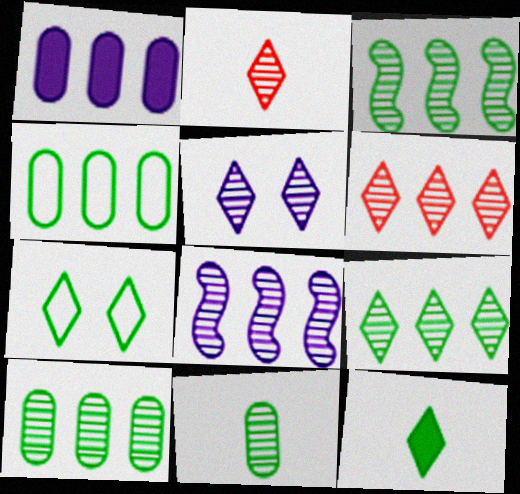[[2, 5, 9], 
[3, 9, 10], 
[6, 8, 10], 
[7, 9, 12]]